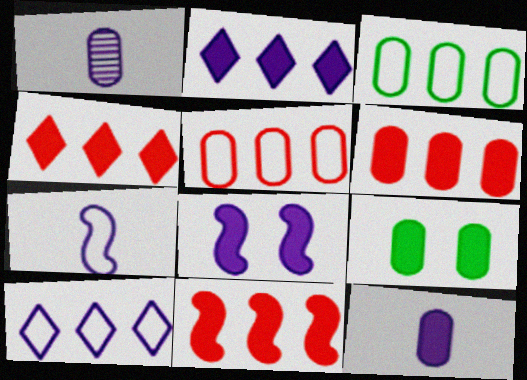[[1, 5, 9], 
[1, 8, 10], 
[2, 8, 12], 
[4, 6, 11], 
[6, 9, 12]]